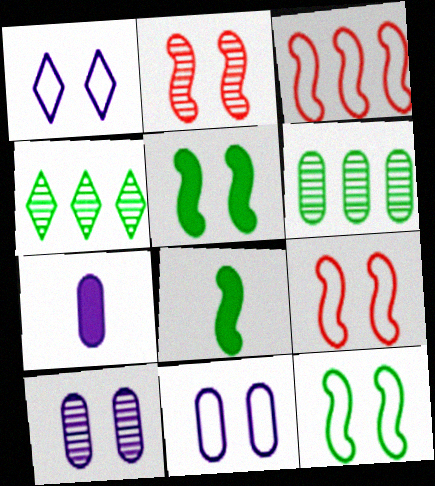[[4, 7, 9]]